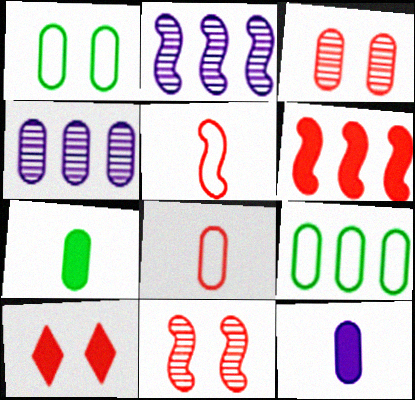[[3, 9, 12], 
[5, 6, 11]]